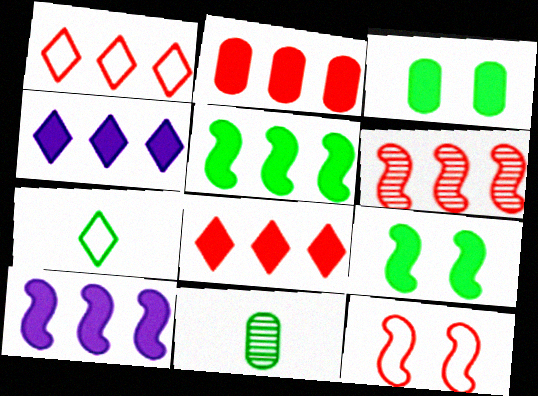[[1, 2, 6], 
[2, 4, 5], 
[4, 11, 12]]